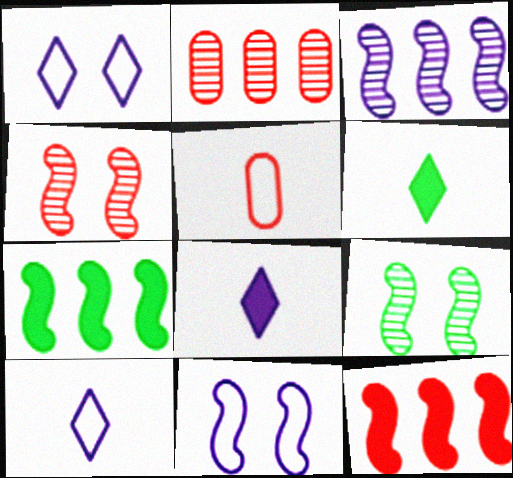[[2, 6, 11]]